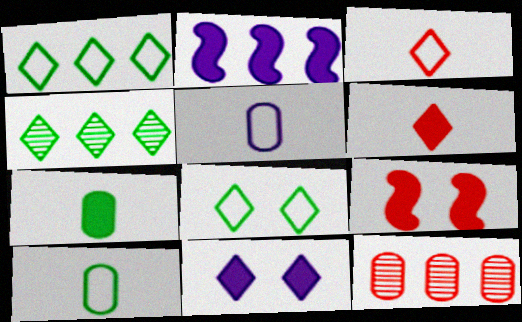[[1, 2, 12], 
[3, 4, 11], 
[3, 9, 12], 
[4, 5, 9]]